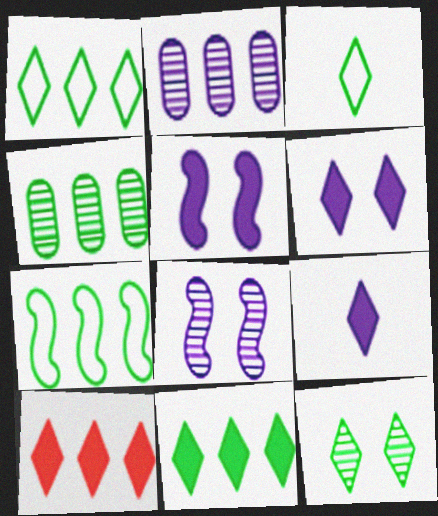[[2, 7, 10], 
[3, 11, 12], 
[4, 7, 11]]